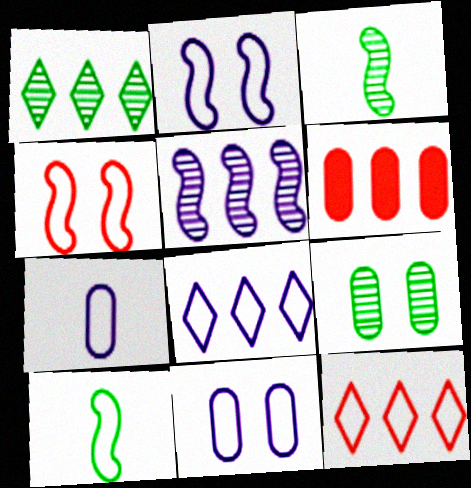[[1, 3, 9], 
[2, 7, 8], 
[6, 7, 9], 
[10, 11, 12]]